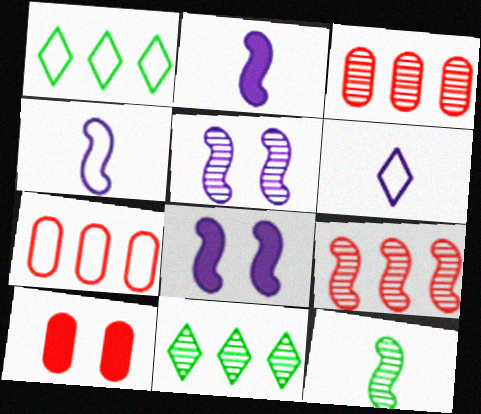[[4, 10, 11], 
[5, 9, 12]]